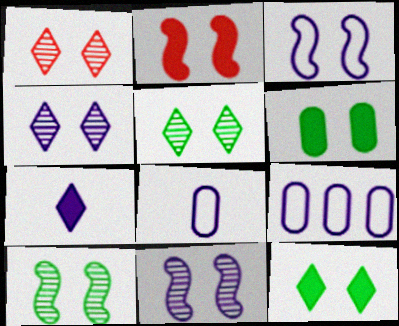[[1, 3, 6], 
[1, 4, 5], 
[2, 3, 10], 
[7, 9, 11]]